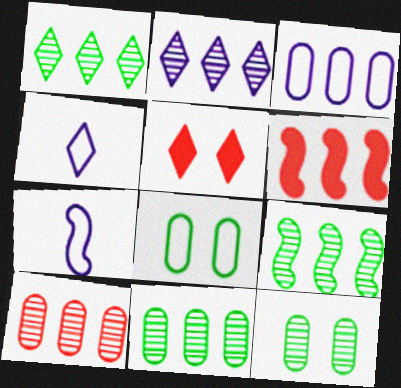[[1, 3, 6], 
[1, 4, 5], 
[1, 9, 11], 
[2, 9, 10], 
[4, 6, 12], 
[5, 7, 11]]